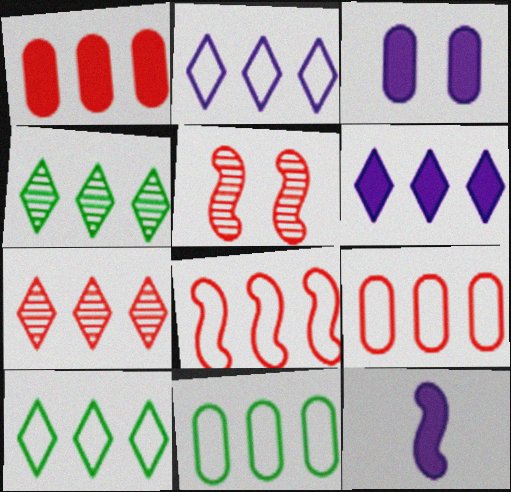[[1, 7, 8], 
[2, 8, 11], 
[3, 6, 12], 
[6, 7, 10]]